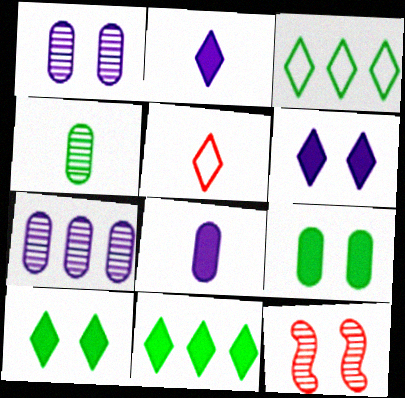[[3, 8, 12]]